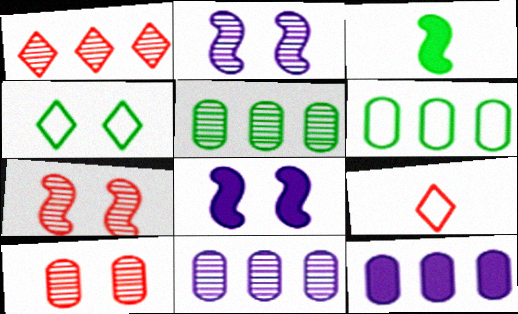[[3, 4, 5], 
[4, 8, 10], 
[5, 8, 9]]